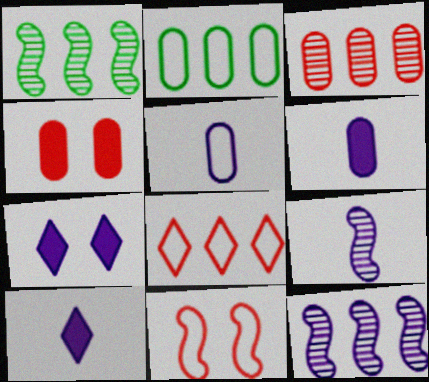[[5, 7, 12], 
[5, 9, 10]]